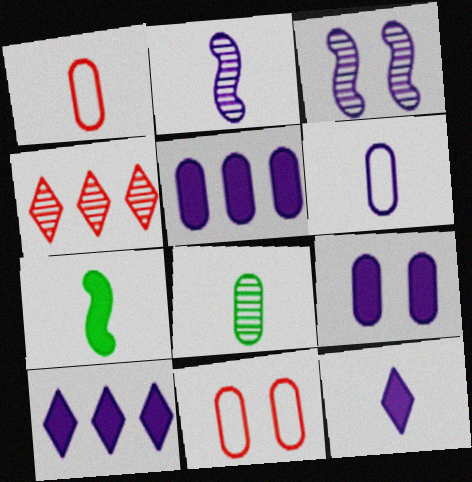[[2, 6, 12], 
[3, 4, 8], 
[3, 6, 10], 
[5, 8, 11]]